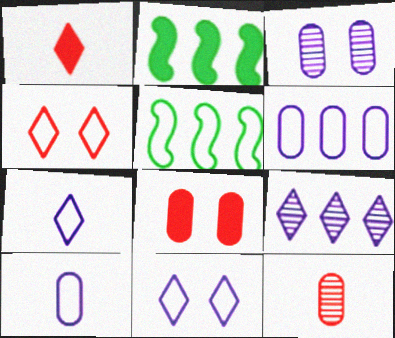[[1, 3, 5], 
[2, 11, 12], 
[4, 5, 10]]